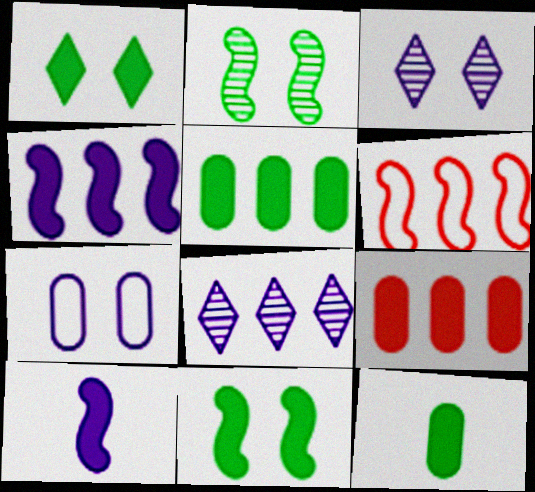[[1, 9, 10], 
[2, 6, 10], 
[3, 6, 12], 
[5, 6, 8], 
[7, 8, 10]]